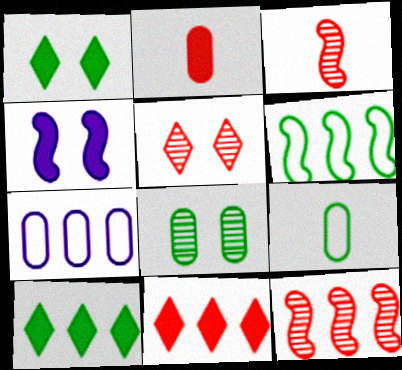[[1, 3, 7], 
[2, 4, 10], 
[2, 7, 8], 
[3, 4, 6], 
[7, 10, 12]]